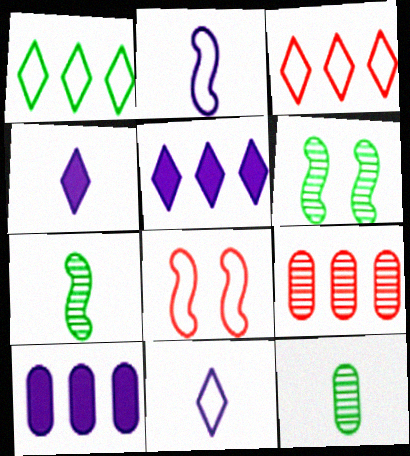[[5, 8, 12]]